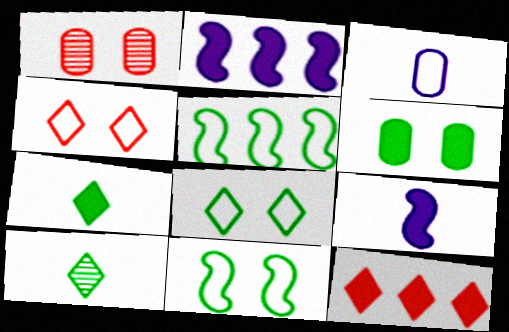[[3, 4, 5], 
[5, 6, 10], 
[6, 9, 12]]